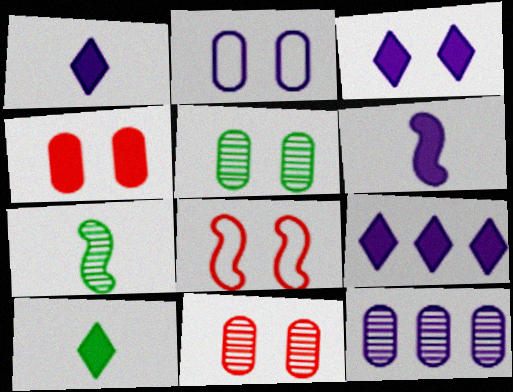[[1, 3, 9], 
[2, 4, 5], 
[3, 5, 8], 
[8, 10, 12]]